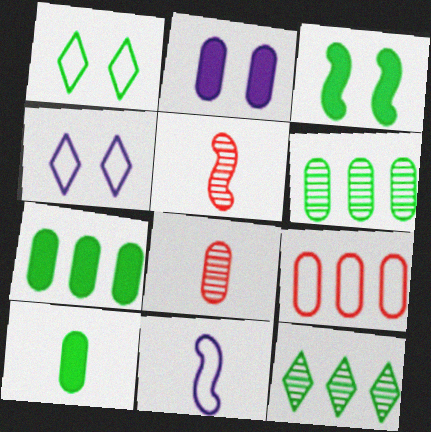[[1, 9, 11], 
[4, 5, 7]]